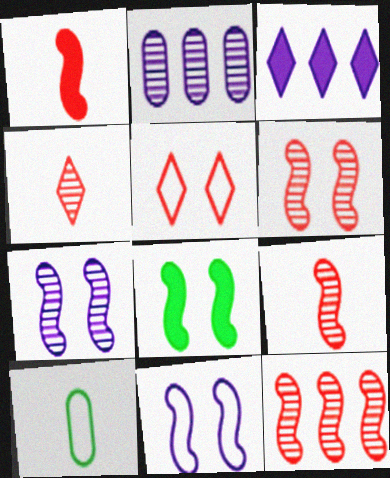[[3, 6, 10], 
[6, 8, 11], 
[6, 9, 12]]